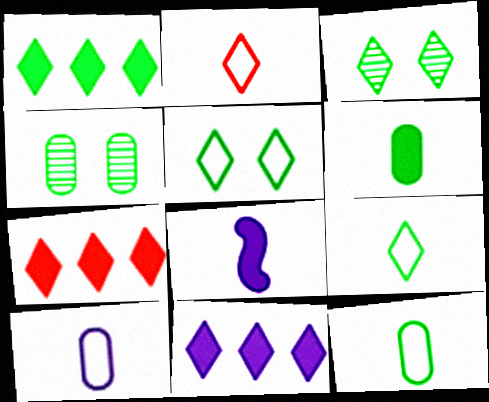[[1, 3, 9], 
[1, 7, 11], 
[2, 3, 11]]